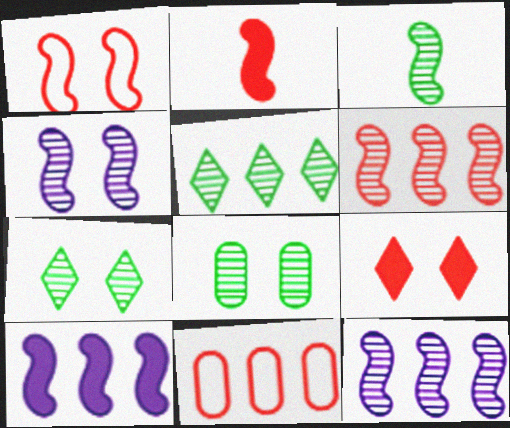[[1, 2, 6], 
[1, 3, 10], 
[3, 4, 6], 
[3, 5, 8], 
[5, 10, 11]]